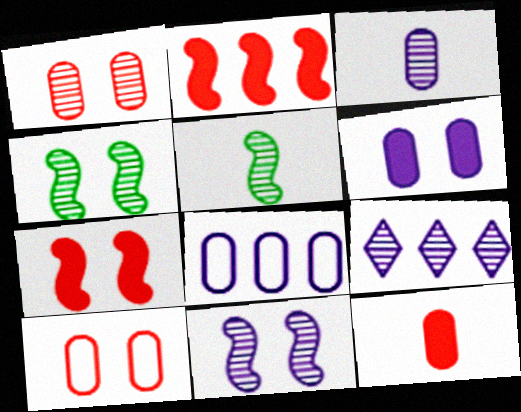[[1, 5, 9], 
[3, 6, 8], 
[3, 9, 11]]